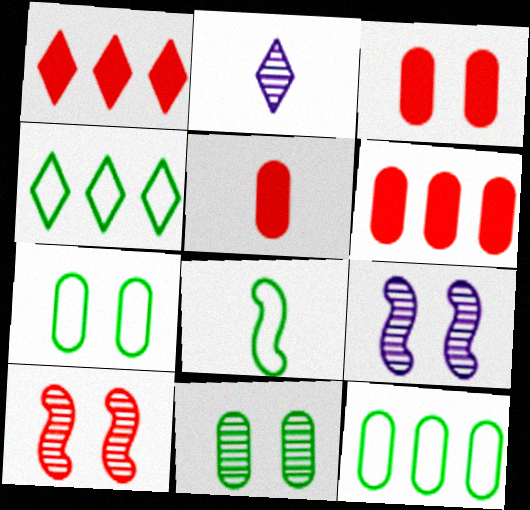[[2, 5, 8], 
[3, 5, 6], 
[4, 5, 9], 
[4, 7, 8]]